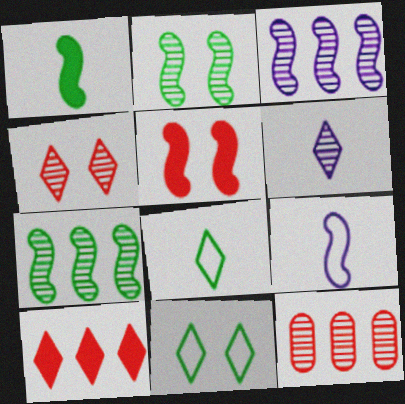[[2, 6, 12], 
[5, 7, 9], 
[6, 10, 11]]